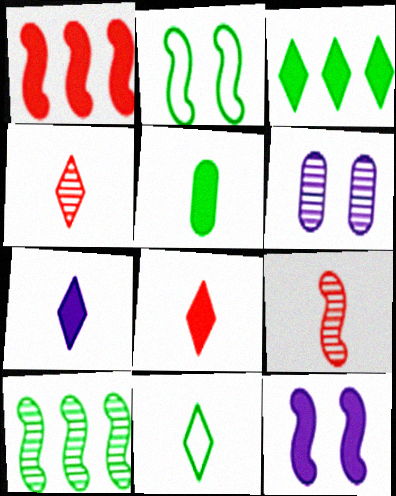[[1, 6, 11], 
[4, 6, 10], 
[4, 7, 11]]